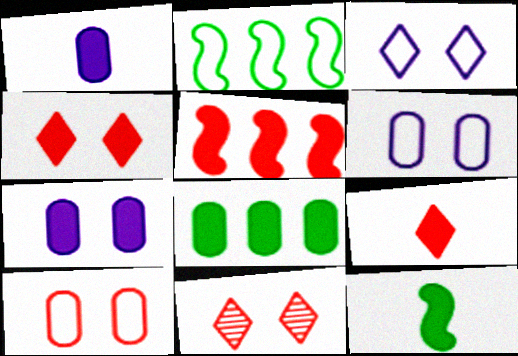[[1, 2, 11], 
[1, 9, 12]]